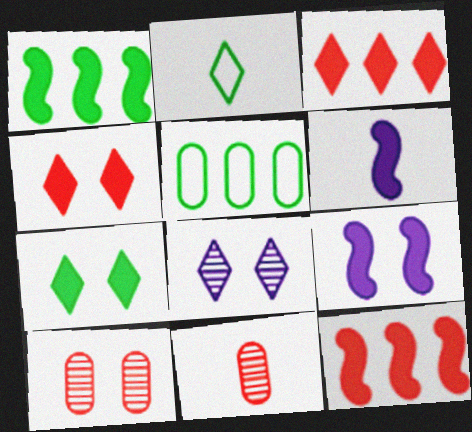[[2, 3, 8], 
[2, 6, 11]]